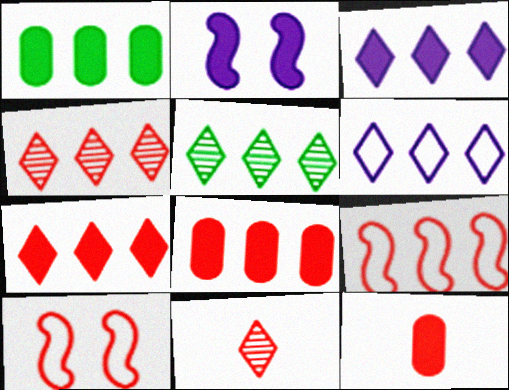[[4, 8, 9], 
[4, 10, 12], 
[5, 6, 7], 
[8, 10, 11]]